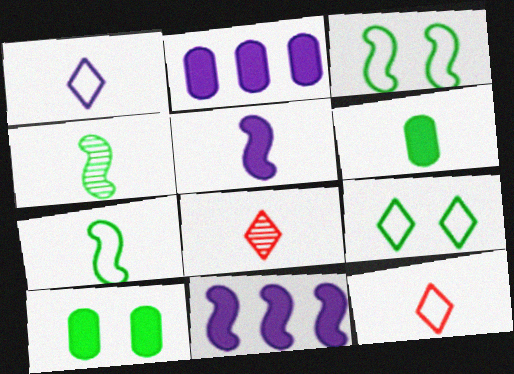[[2, 3, 8]]